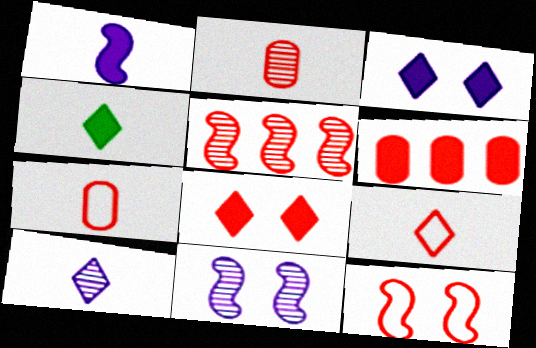[[4, 9, 10], 
[5, 7, 8]]